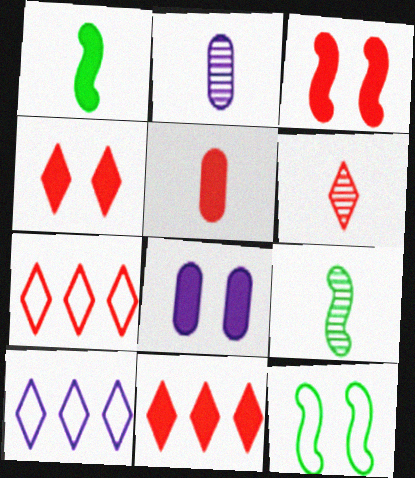[[1, 8, 11], 
[2, 6, 9], 
[2, 11, 12], 
[3, 5, 11], 
[4, 6, 7], 
[7, 8, 9]]